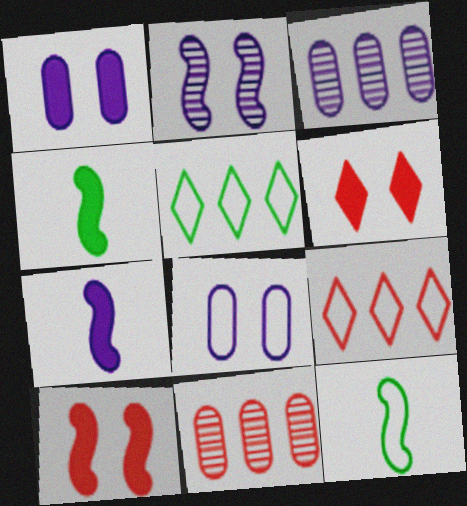[[3, 6, 12], 
[8, 9, 12]]